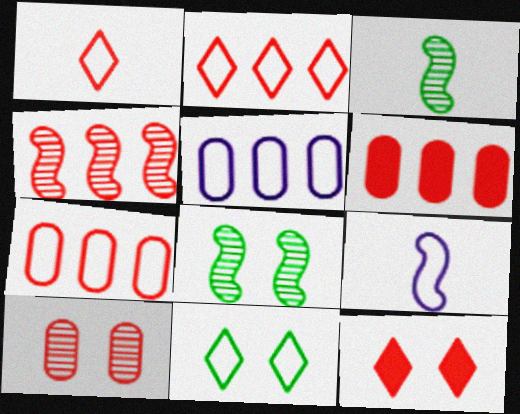[[2, 4, 6], 
[3, 5, 12], 
[7, 9, 11]]